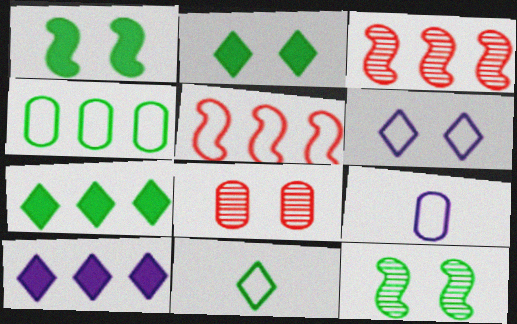[[1, 6, 8], 
[2, 3, 9], 
[3, 4, 10]]